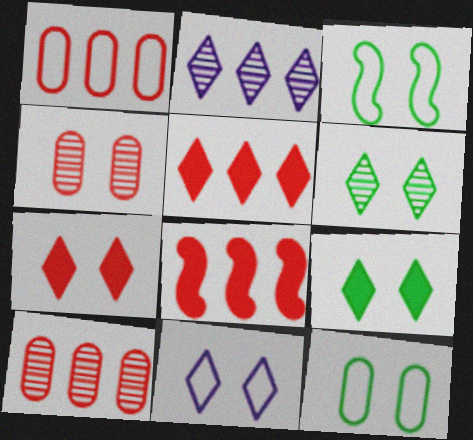[[6, 7, 11]]